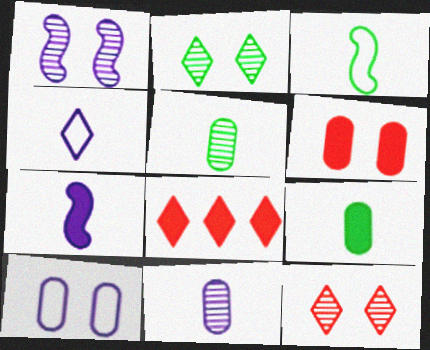[[2, 4, 8], 
[4, 7, 11]]